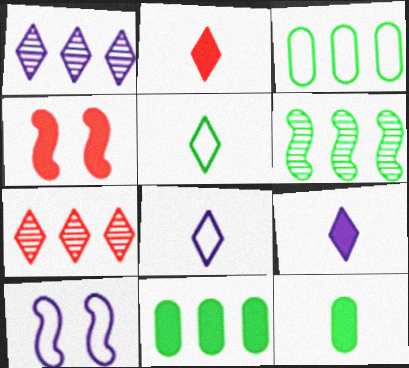[[4, 9, 11], 
[7, 10, 12]]